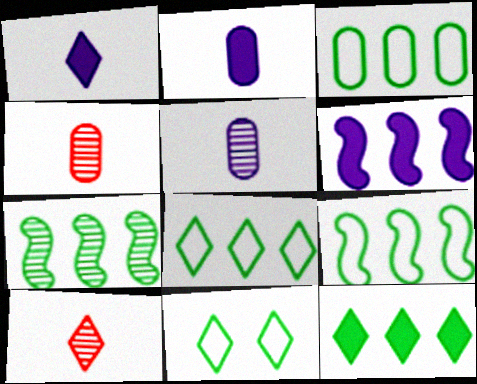[[3, 7, 12], 
[3, 8, 9], 
[4, 6, 11]]